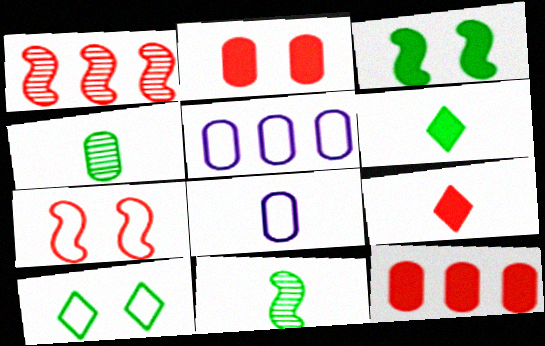[[2, 4, 5], 
[8, 9, 11]]